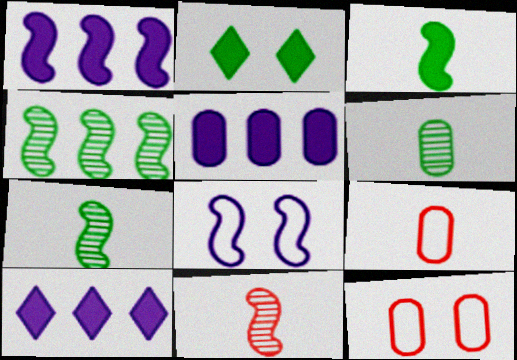[[1, 5, 10], 
[5, 6, 12], 
[7, 10, 12]]